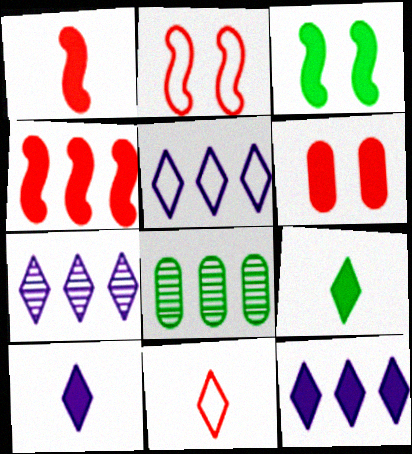[[2, 8, 10], 
[4, 5, 8], 
[5, 7, 12]]